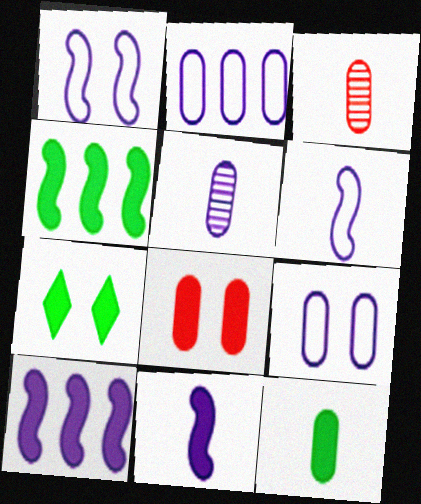[[4, 7, 12]]